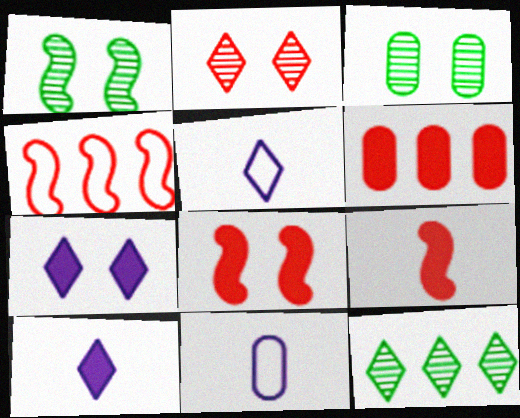[[1, 5, 6], 
[3, 4, 10], 
[3, 6, 11], 
[8, 11, 12]]